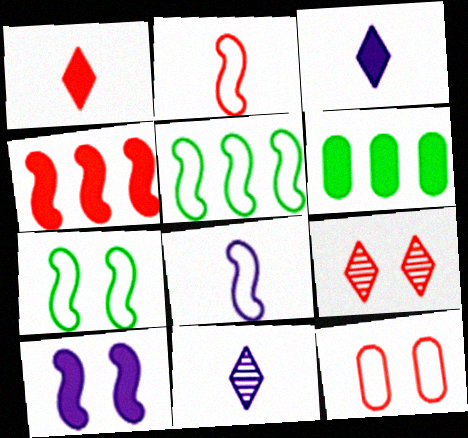[[1, 6, 10], 
[6, 8, 9]]